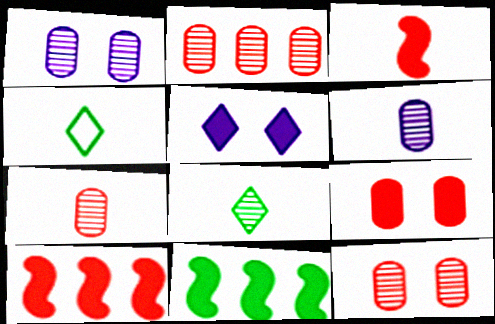[[1, 4, 10], 
[2, 7, 12], 
[3, 4, 6]]